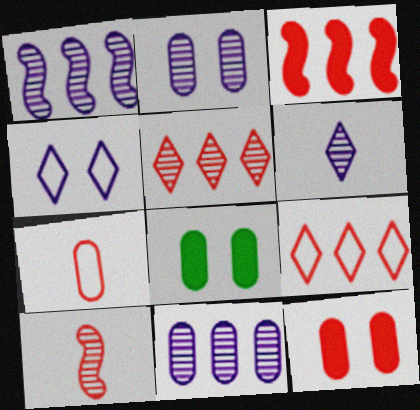[[1, 2, 6], 
[7, 8, 11], 
[9, 10, 12]]